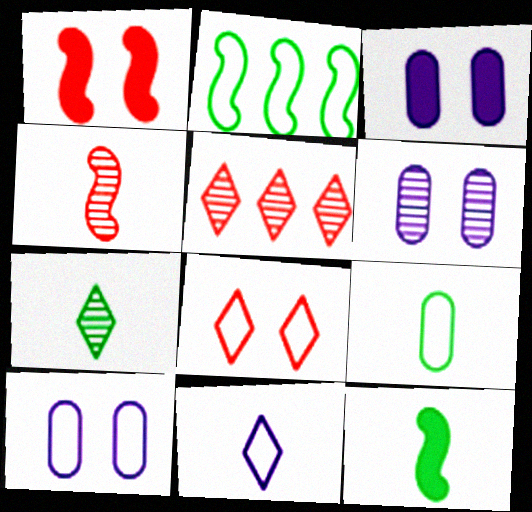[[3, 6, 10], 
[5, 10, 12], 
[7, 9, 12]]